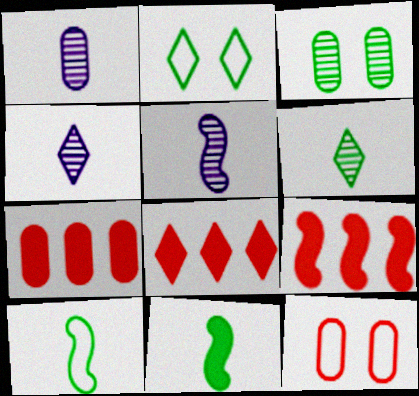[[1, 2, 9], 
[1, 4, 5], 
[2, 4, 8], 
[2, 5, 7], 
[7, 8, 9]]